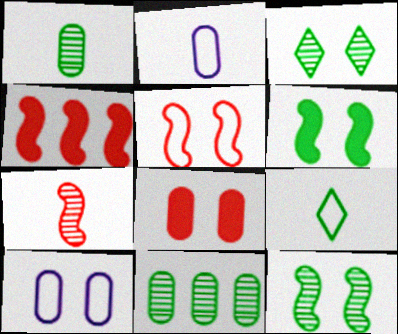[[2, 3, 4], 
[2, 8, 11], 
[4, 5, 7], 
[6, 9, 11]]